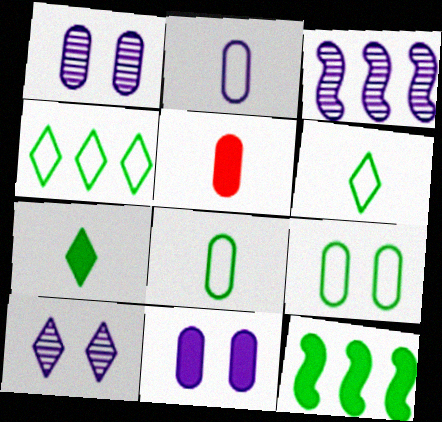[]